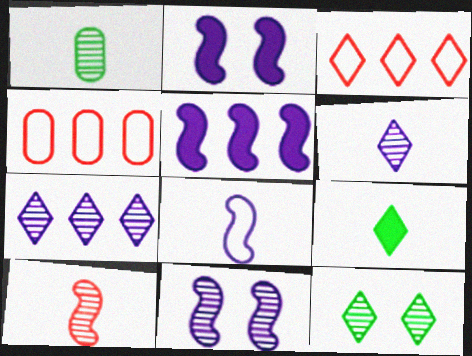[[1, 2, 3], 
[1, 6, 10], 
[4, 9, 11], 
[5, 8, 11]]